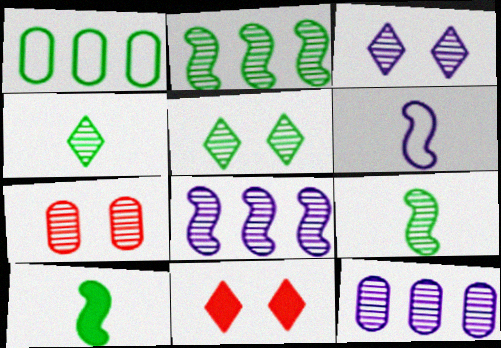[[1, 5, 10], 
[4, 7, 8]]